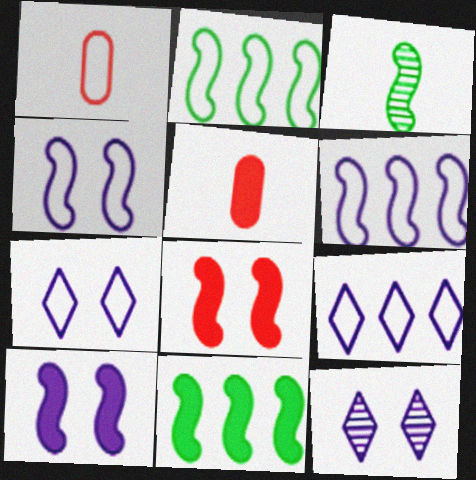[[1, 2, 7], 
[1, 11, 12], 
[2, 5, 12], 
[3, 6, 8]]